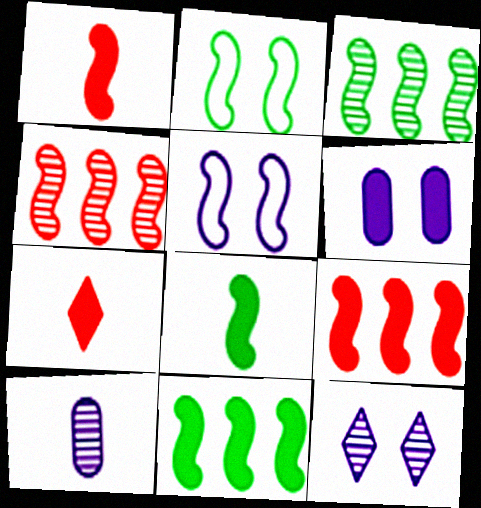[[1, 3, 5], 
[2, 3, 8], 
[4, 5, 8], 
[5, 6, 12], 
[6, 7, 11]]